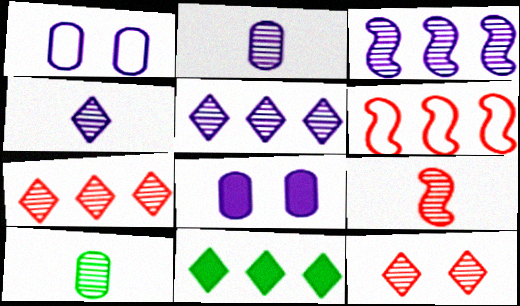[[1, 9, 11], 
[3, 10, 12], 
[4, 9, 10]]